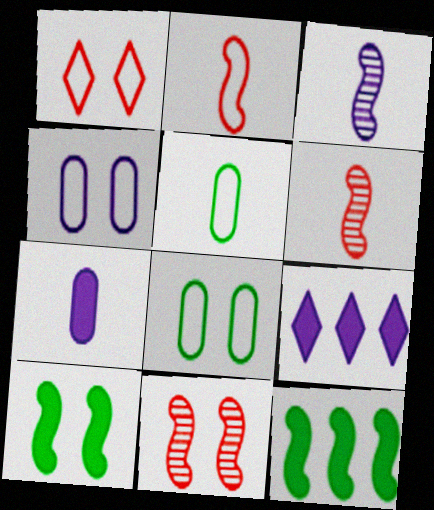[[3, 4, 9], 
[5, 9, 11], 
[6, 8, 9]]